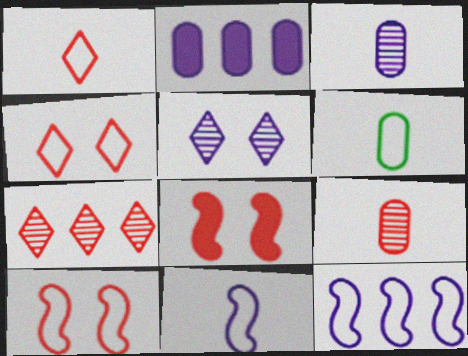[[1, 6, 11], 
[2, 5, 11], 
[4, 6, 12]]